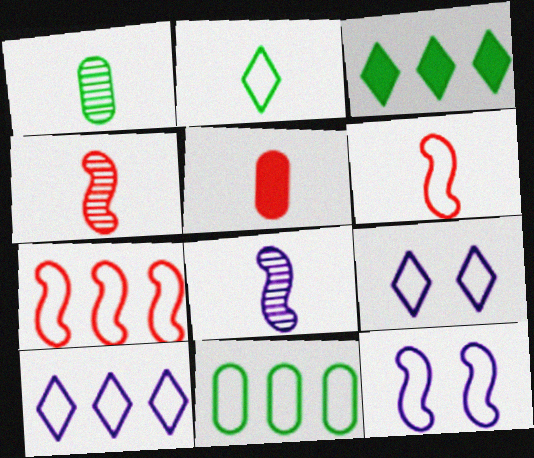[[2, 5, 8], 
[6, 9, 11], 
[7, 10, 11]]